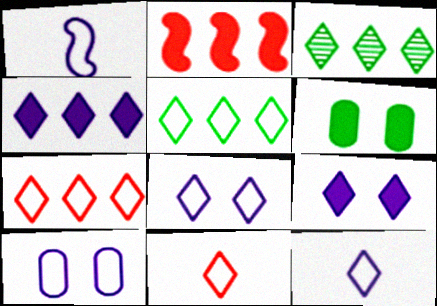[[3, 4, 7], 
[3, 9, 11], 
[5, 8, 11]]